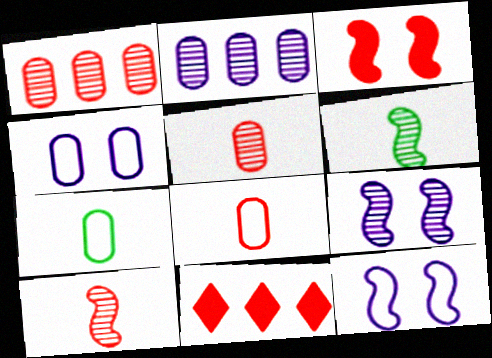[[4, 6, 11], 
[7, 9, 11]]